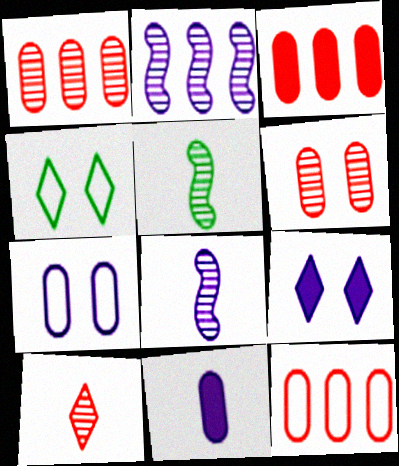[[1, 3, 12], 
[3, 4, 8], 
[5, 9, 12]]